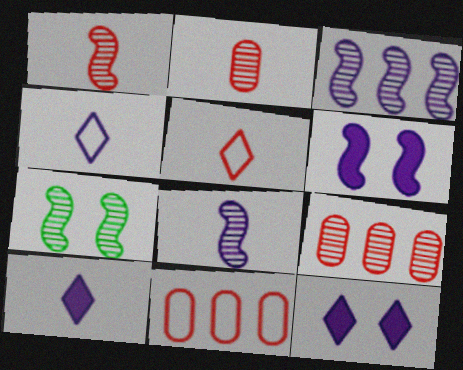[[1, 3, 7], 
[7, 10, 11]]